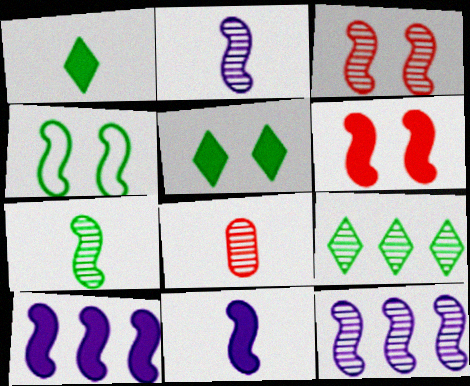[[3, 7, 12]]